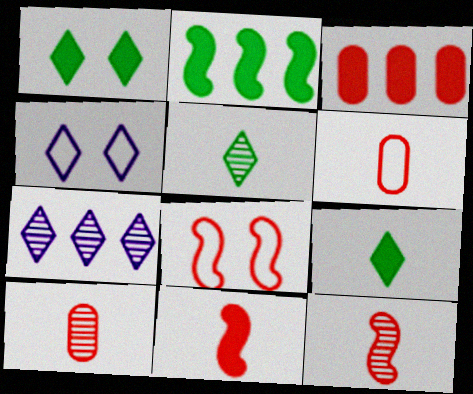[[2, 4, 10]]